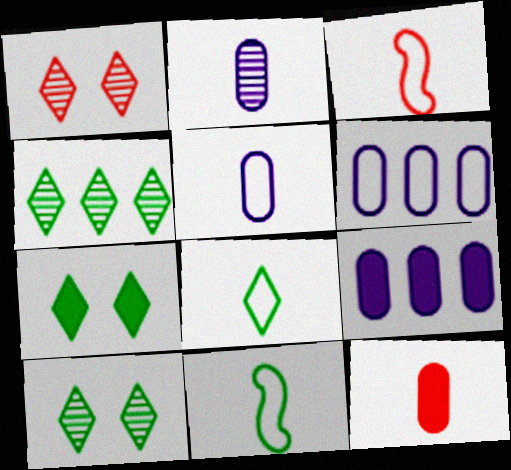[[1, 9, 11], 
[3, 5, 8], 
[3, 9, 10], 
[4, 7, 8]]